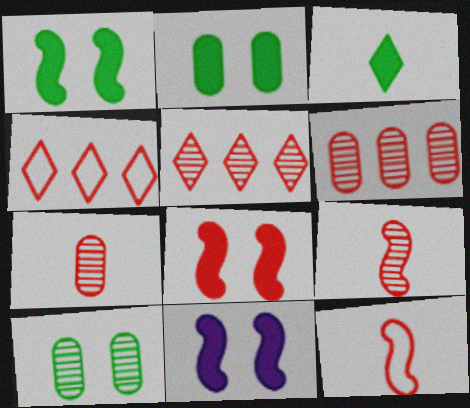[[1, 8, 11], 
[4, 7, 8]]